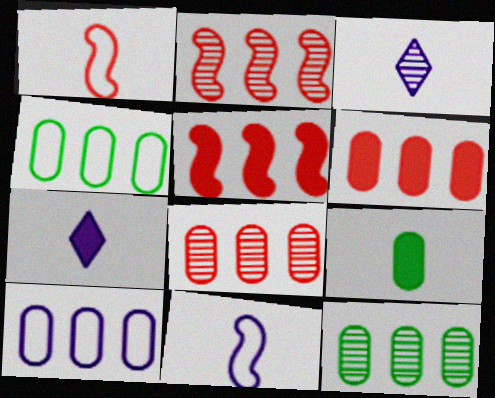[[1, 3, 9], 
[6, 10, 12]]